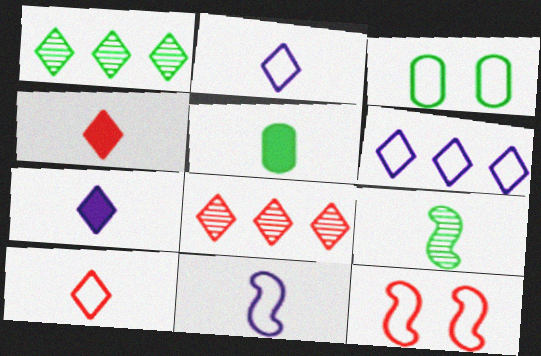[]